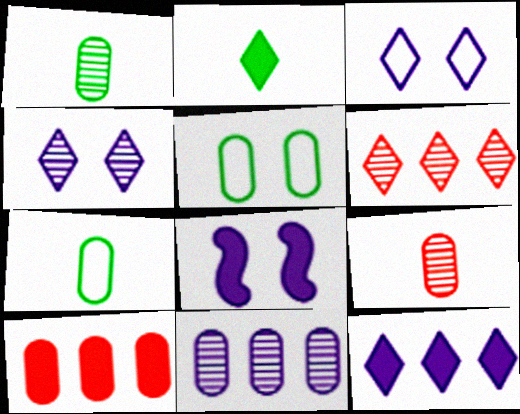[[2, 3, 6], 
[2, 8, 10], 
[6, 7, 8]]